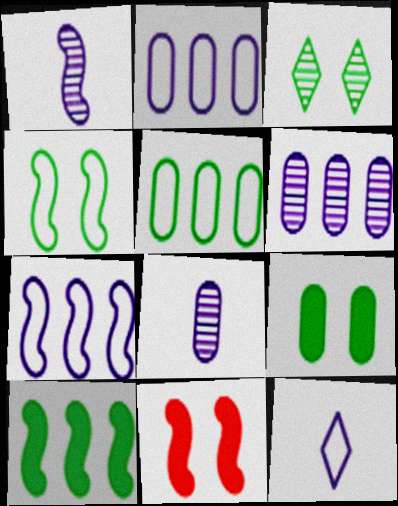[[3, 4, 9]]